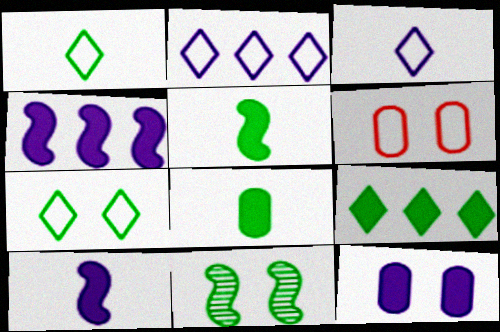[]